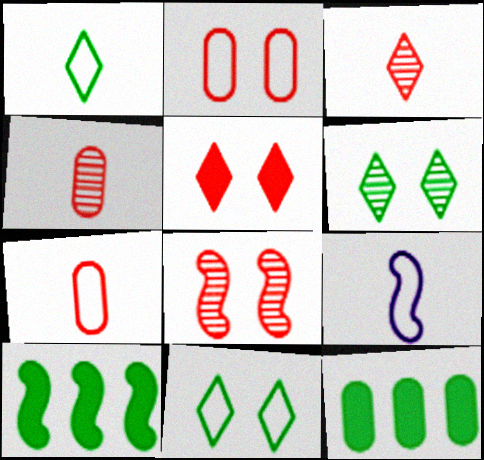[[1, 7, 9], 
[2, 5, 8], 
[8, 9, 10]]